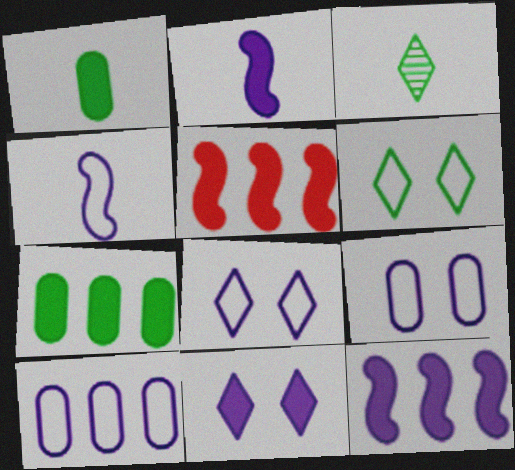[[1, 5, 11], 
[3, 5, 9], 
[4, 8, 10]]